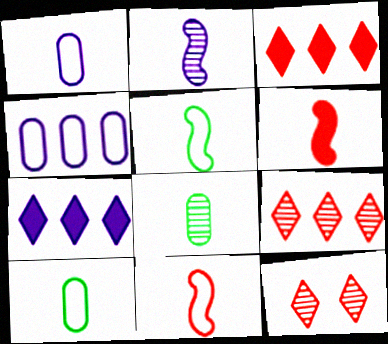[[2, 5, 6]]